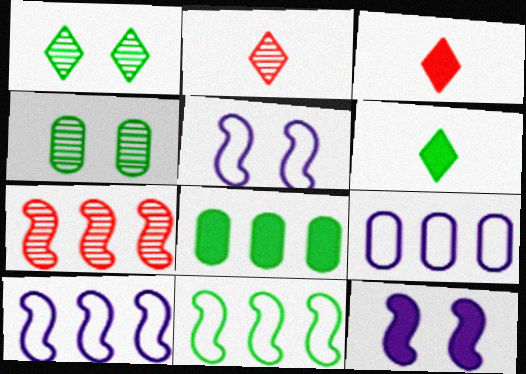[[2, 5, 8], 
[3, 4, 10], 
[3, 8, 12], 
[4, 6, 11]]